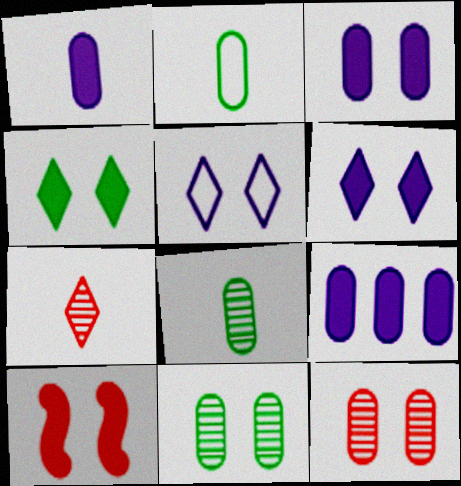[[1, 3, 9], 
[2, 9, 12], 
[3, 4, 10], 
[5, 10, 11]]